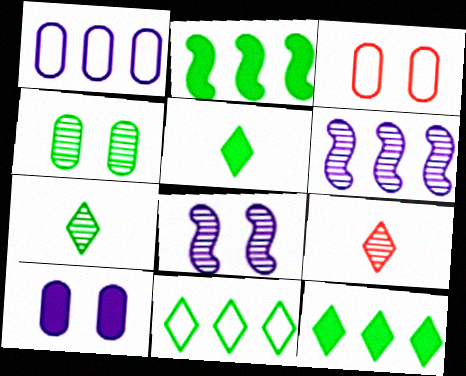[[3, 4, 10], 
[3, 5, 6], 
[4, 6, 9]]